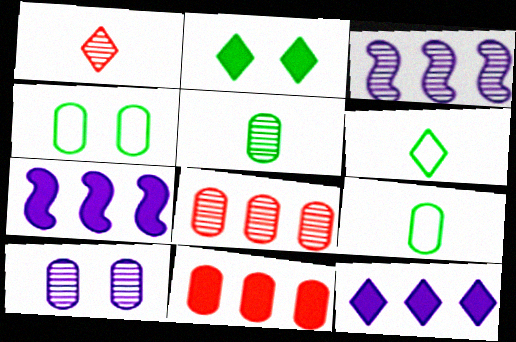[[1, 4, 7], 
[5, 8, 10], 
[9, 10, 11]]